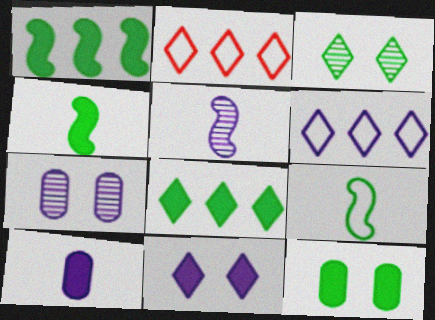[[2, 4, 7], 
[2, 5, 12], 
[4, 8, 12]]